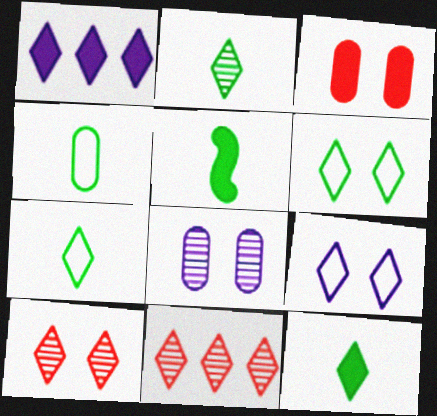[[1, 3, 5], 
[1, 7, 10], 
[2, 4, 5], 
[2, 7, 12], 
[9, 11, 12]]